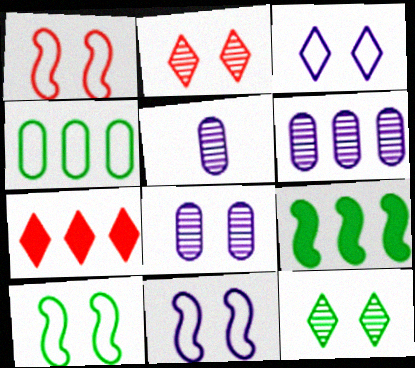[[1, 10, 11], 
[5, 6, 8], 
[5, 7, 10]]